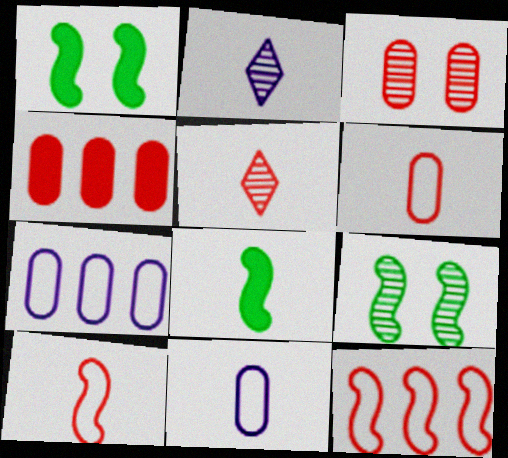[[1, 5, 7], 
[2, 6, 8], 
[3, 4, 6], 
[5, 8, 11]]